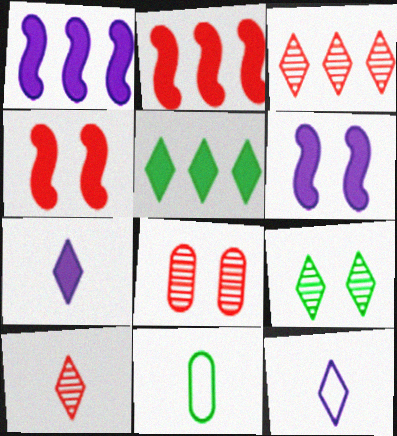[[3, 6, 11]]